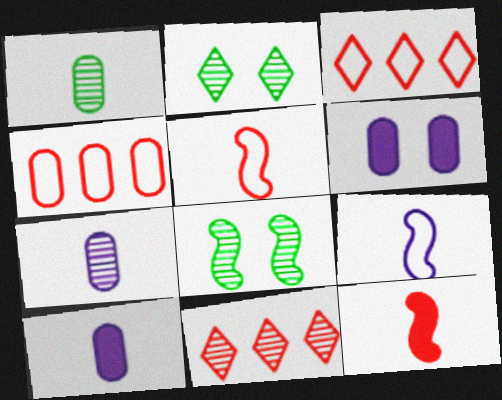[[1, 4, 6], 
[3, 8, 10], 
[7, 8, 11]]